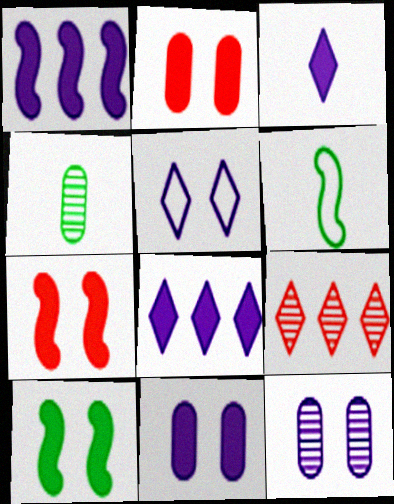[[1, 3, 11], 
[6, 9, 11]]